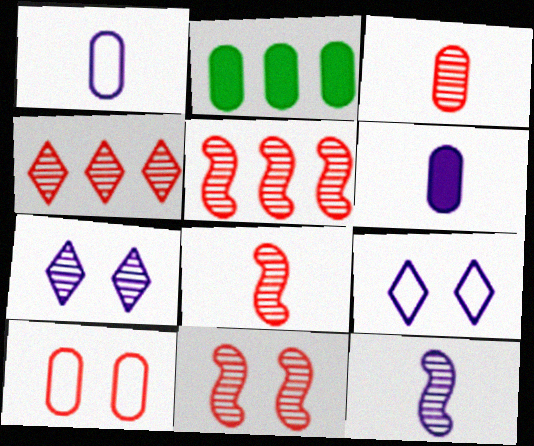[[2, 8, 9], 
[3, 4, 11], 
[5, 8, 11]]